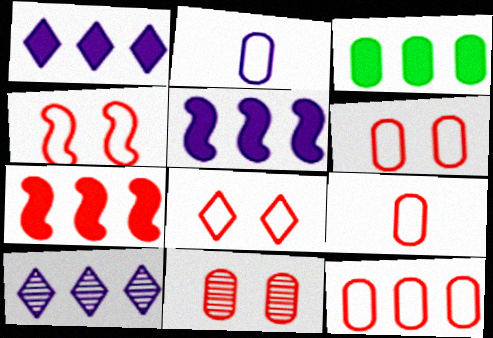[[1, 3, 7], 
[2, 3, 11], 
[4, 6, 8], 
[6, 9, 12]]